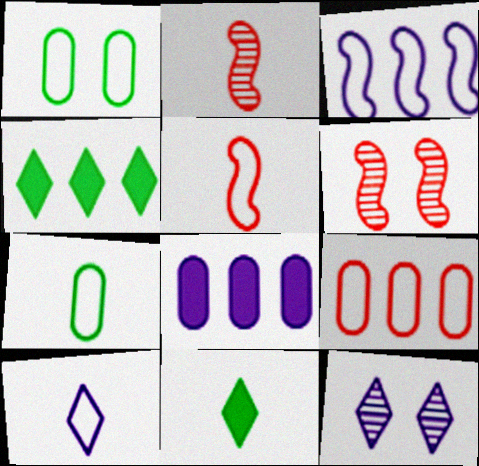[[5, 7, 10]]